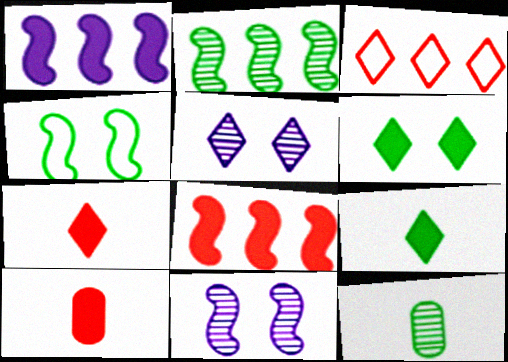[[1, 6, 10], 
[3, 5, 9]]